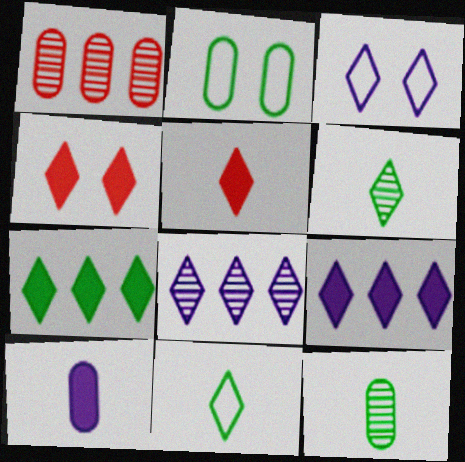[[1, 2, 10], 
[4, 8, 11]]